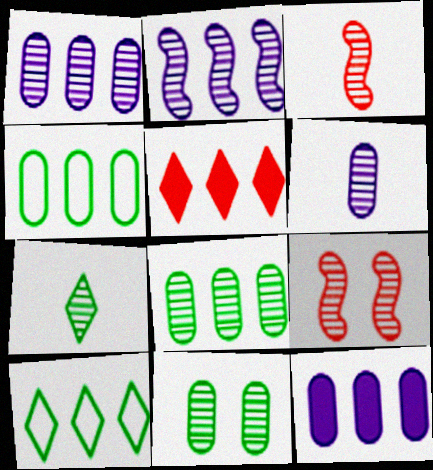[[1, 7, 9], 
[2, 4, 5], 
[3, 6, 7]]